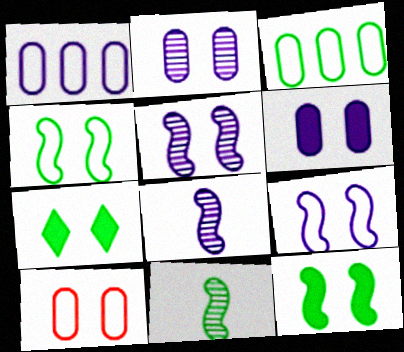[[3, 7, 11], 
[5, 7, 10]]